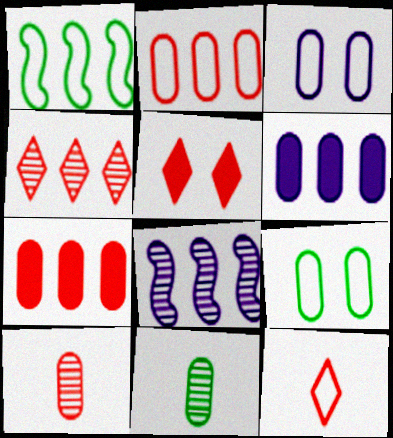[[1, 3, 12], 
[1, 4, 6], 
[3, 7, 11], 
[4, 5, 12], 
[6, 9, 10]]